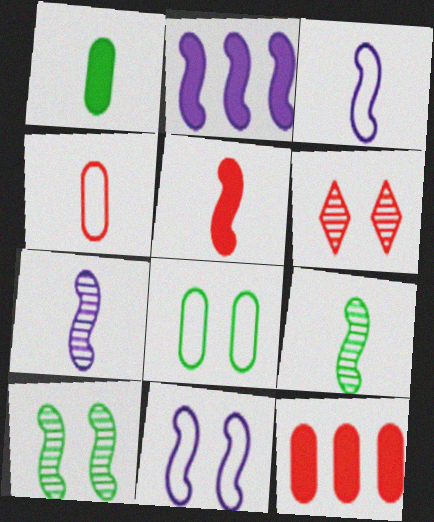[[2, 7, 11], 
[3, 5, 9]]